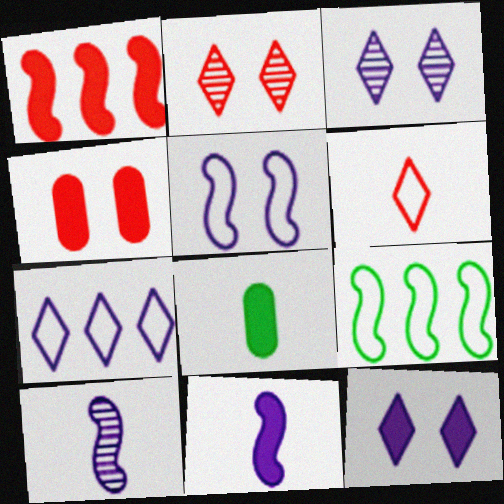[[1, 8, 12], 
[6, 8, 10]]